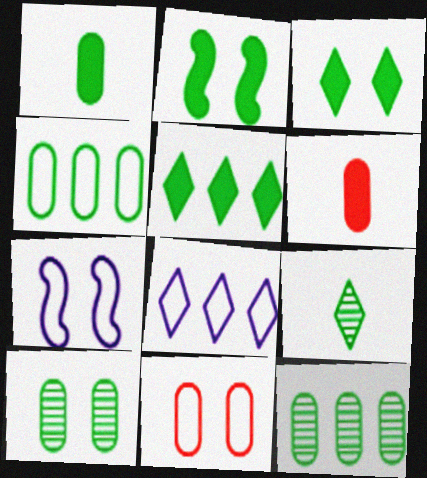[[1, 2, 5], 
[1, 4, 10], 
[2, 4, 9]]